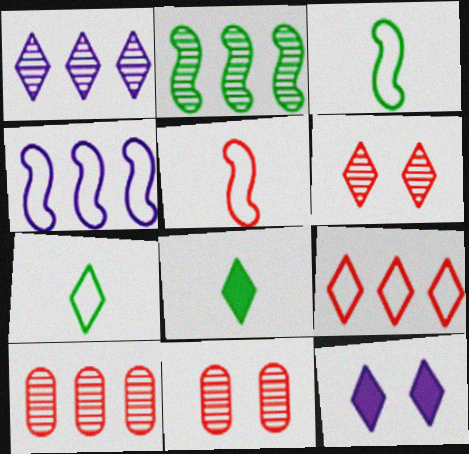[[1, 2, 10], 
[3, 10, 12], 
[4, 8, 11]]